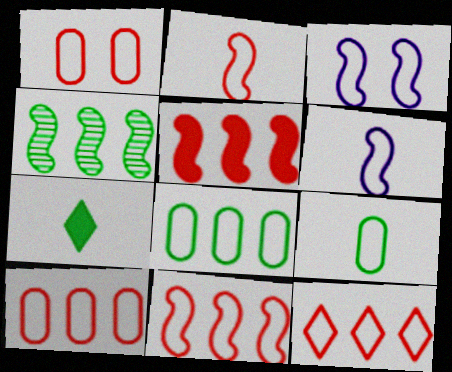[[1, 2, 12], 
[3, 9, 12], 
[10, 11, 12]]